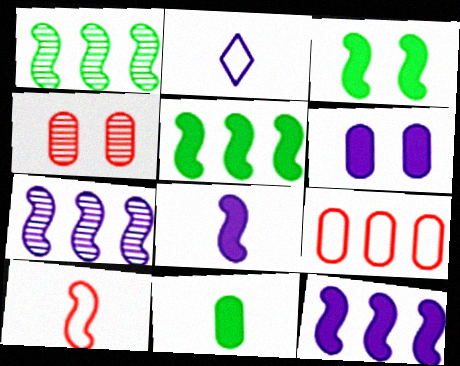[[2, 4, 5], 
[2, 6, 7], 
[3, 7, 10]]